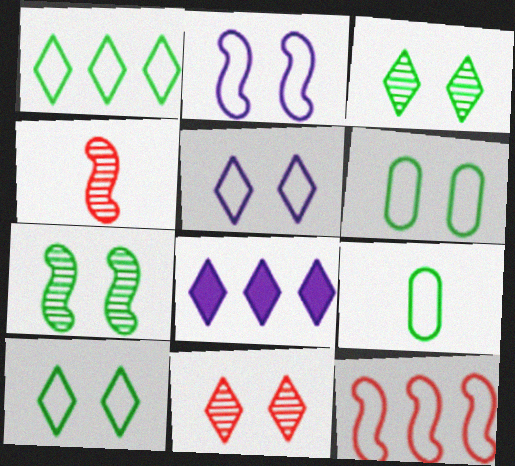[[4, 6, 8], 
[5, 9, 12]]